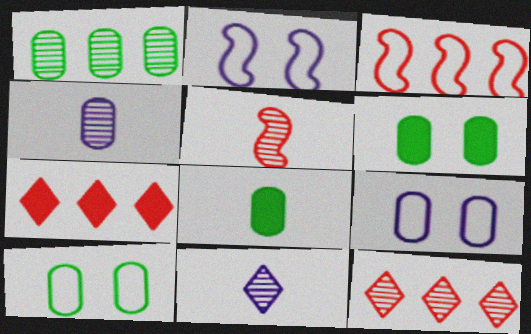[[1, 8, 10], 
[2, 8, 12], 
[3, 6, 11]]